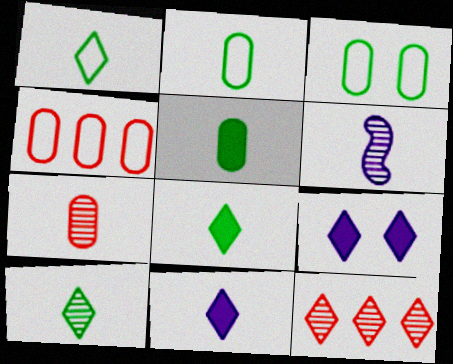[[1, 8, 10], 
[1, 9, 12], 
[6, 7, 10]]